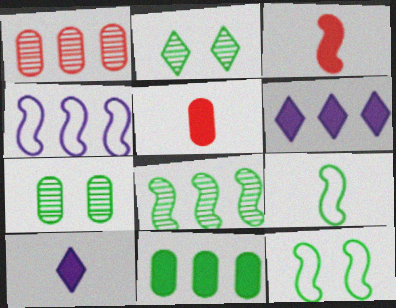[[1, 10, 12], 
[2, 4, 5], 
[2, 9, 11]]